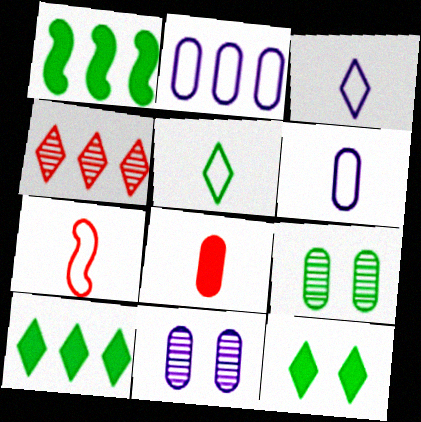[[1, 2, 4], 
[1, 5, 9], 
[2, 8, 9], 
[3, 4, 12], 
[5, 6, 7], 
[7, 10, 11]]